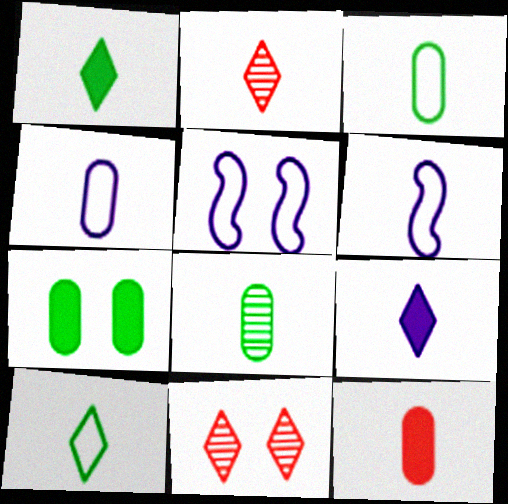[[2, 9, 10], 
[4, 8, 12], 
[5, 7, 11]]